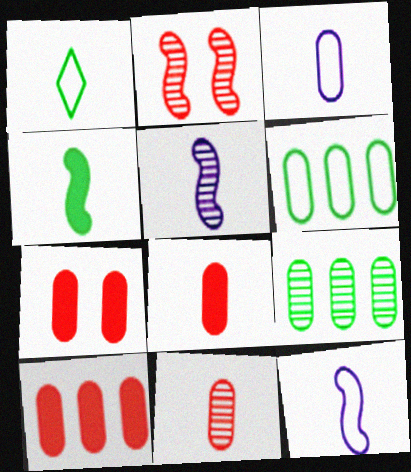[[1, 5, 8], 
[3, 7, 9], 
[7, 8, 10]]